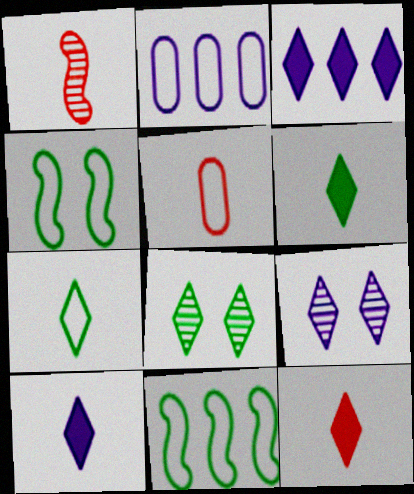[[1, 5, 12], 
[6, 10, 12]]